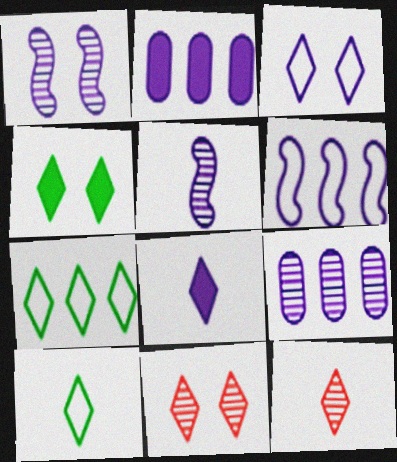[[2, 3, 5], 
[3, 4, 11], 
[7, 8, 11], 
[8, 10, 12]]